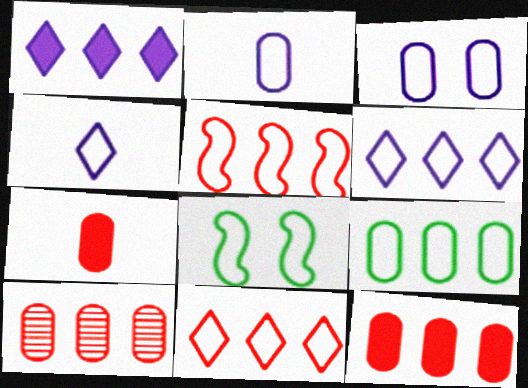[[2, 8, 11], 
[5, 6, 9]]